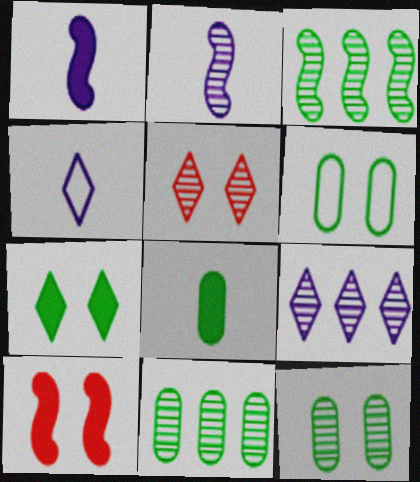[[2, 5, 11], 
[4, 10, 11], 
[6, 8, 11]]